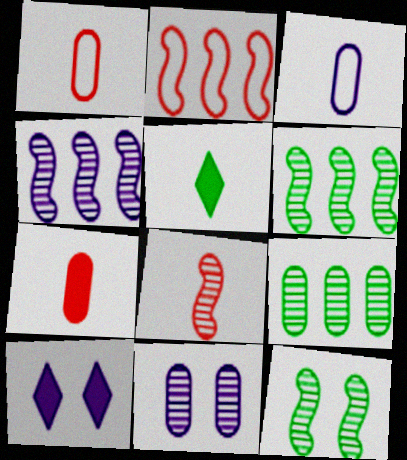[[1, 6, 10], 
[2, 5, 11], 
[3, 4, 10], 
[3, 5, 8], 
[4, 8, 12]]